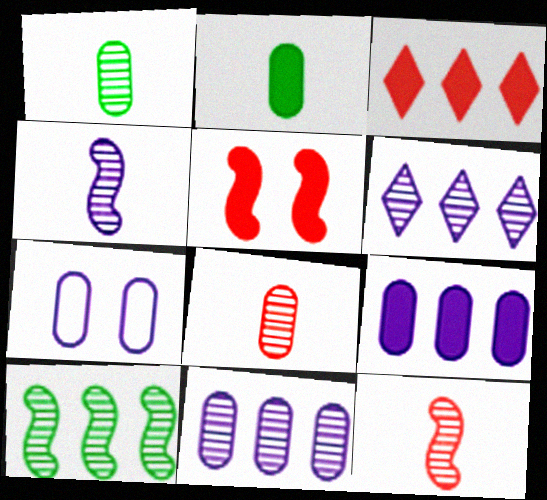[]